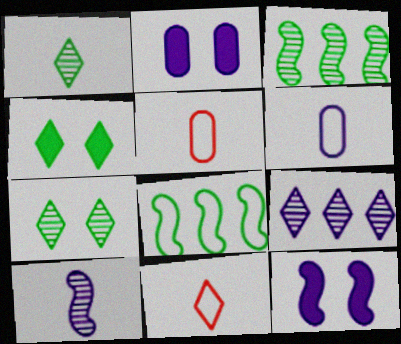[[2, 3, 11], 
[4, 9, 11], 
[6, 9, 12]]